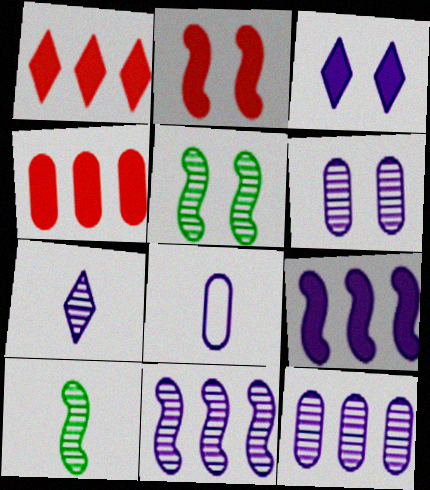[[1, 5, 8], 
[3, 8, 11], 
[6, 7, 11]]